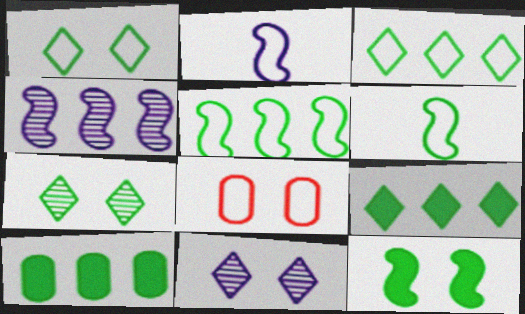[[2, 3, 8], 
[6, 7, 10], 
[8, 11, 12]]